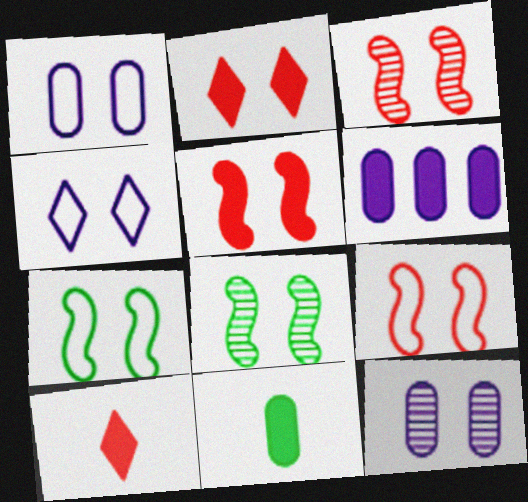[[1, 2, 8], 
[2, 7, 12], 
[3, 5, 9]]